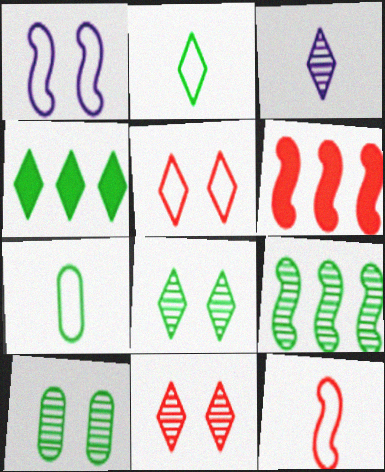[[2, 4, 8], 
[3, 4, 5]]